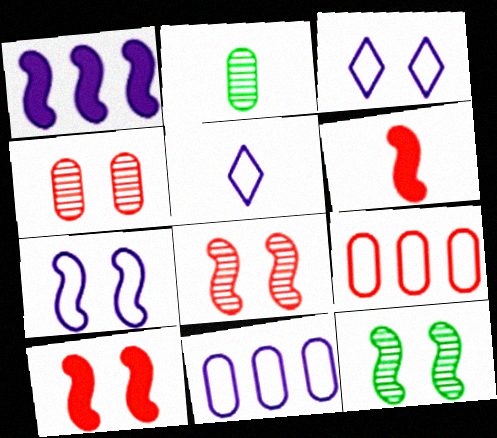[[2, 5, 6], 
[5, 7, 11], 
[7, 10, 12]]